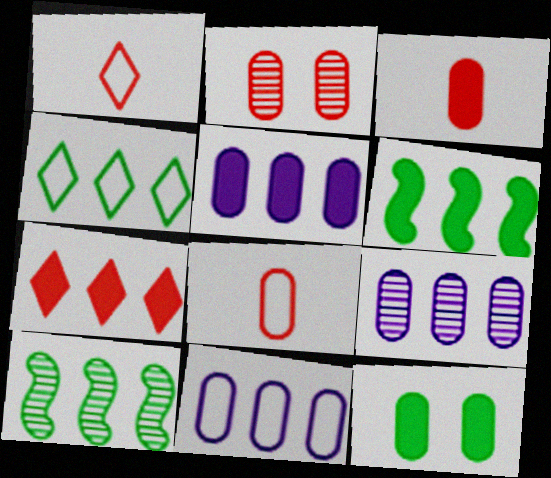[[3, 5, 12], 
[5, 6, 7], 
[5, 9, 11], 
[7, 10, 11], 
[8, 9, 12]]